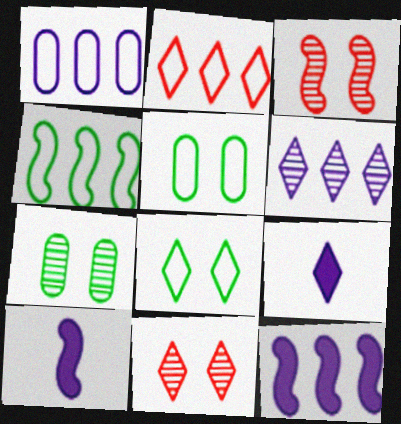[[1, 2, 4], 
[1, 6, 12], 
[2, 7, 10], 
[3, 4, 10]]